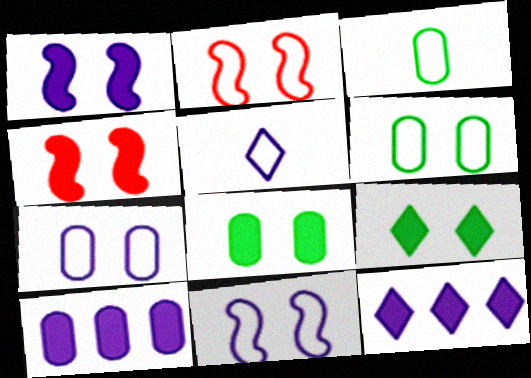[]